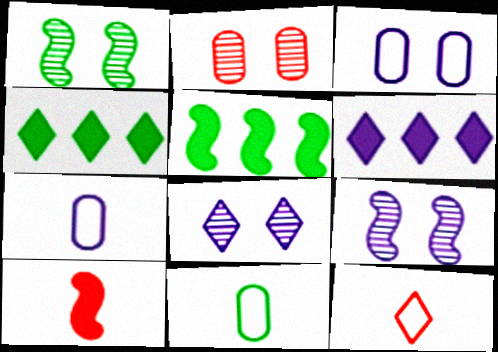[[1, 2, 8], 
[1, 4, 11], 
[4, 8, 12], 
[6, 7, 9]]